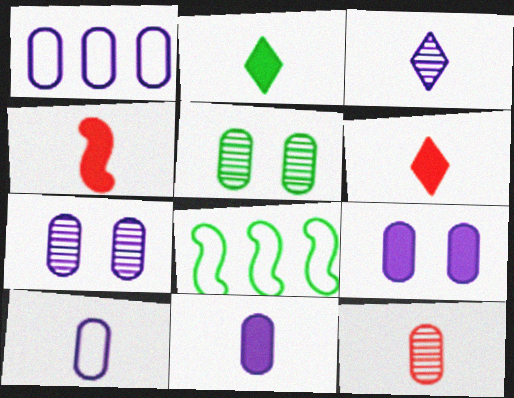[[1, 7, 11], 
[2, 4, 11], 
[2, 5, 8], 
[6, 7, 8]]